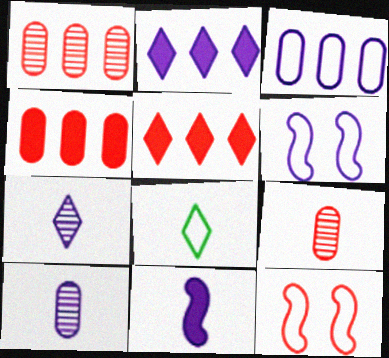[[2, 6, 10], 
[3, 8, 12], 
[5, 9, 12], 
[8, 9, 11]]